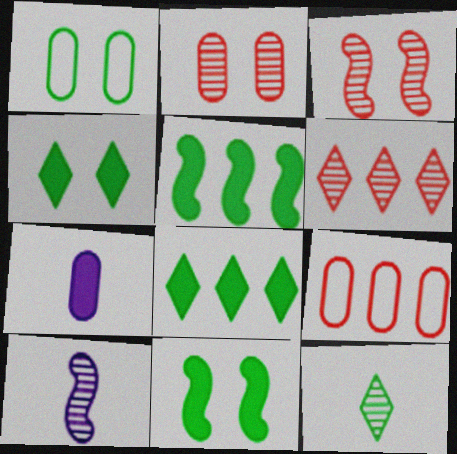[[1, 5, 12], 
[4, 9, 10]]